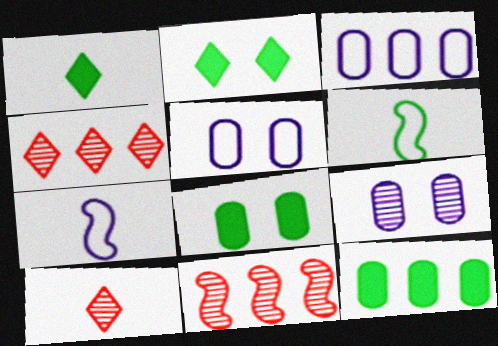[[1, 5, 11], 
[4, 7, 8]]